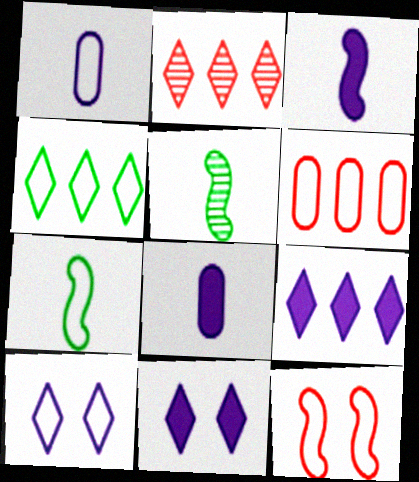[[1, 4, 12], 
[2, 4, 9], 
[5, 6, 11], 
[6, 7, 10]]